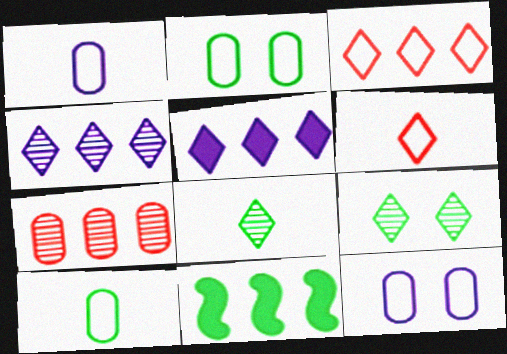[[2, 8, 11], 
[5, 6, 9], 
[9, 10, 11]]